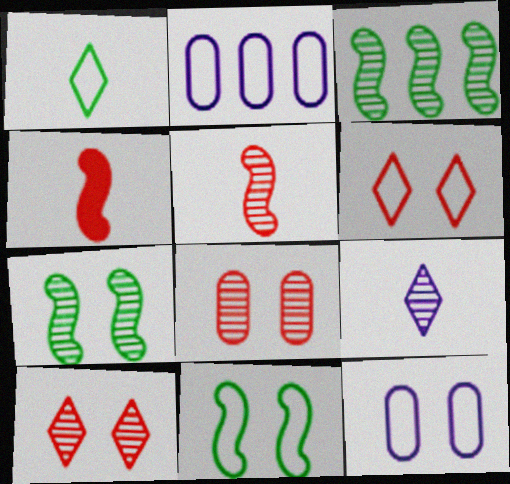[[3, 8, 9], 
[6, 11, 12]]